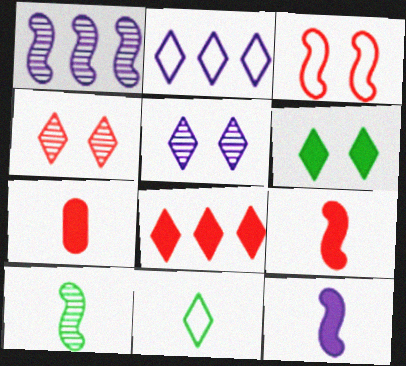[[5, 8, 11]]